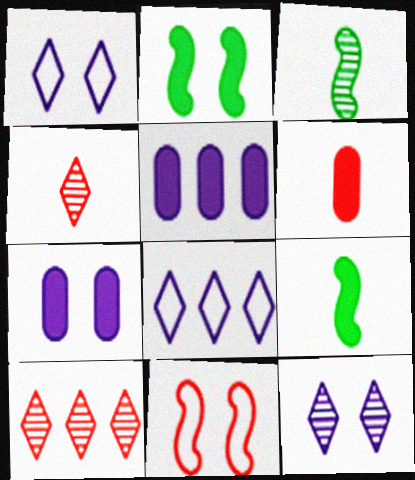[[6, 10, 11]]